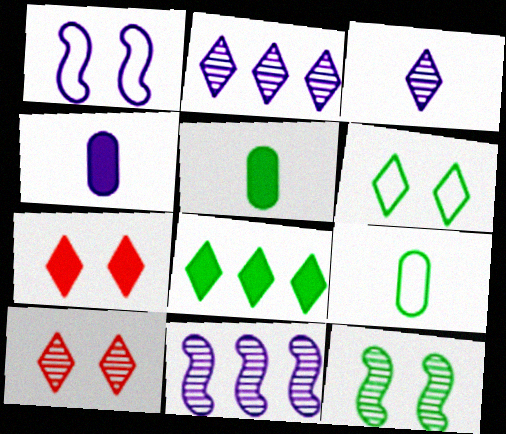[[1, 2, 4], 
[7, 9, 11], 
[8, 9, 12]]